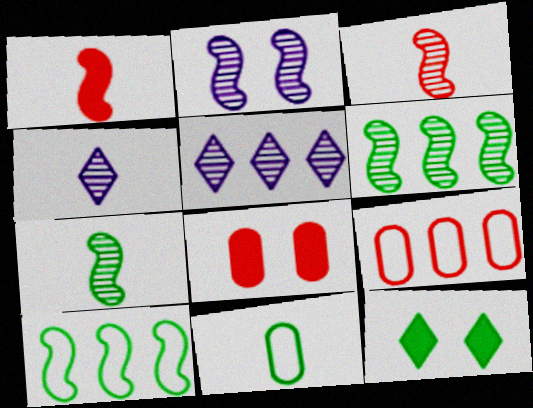[[1, 2, 10], 
[1, 4, 11], 
[2, 3, 6], 
[4, 8, 10], 
[6, 11, 12]]